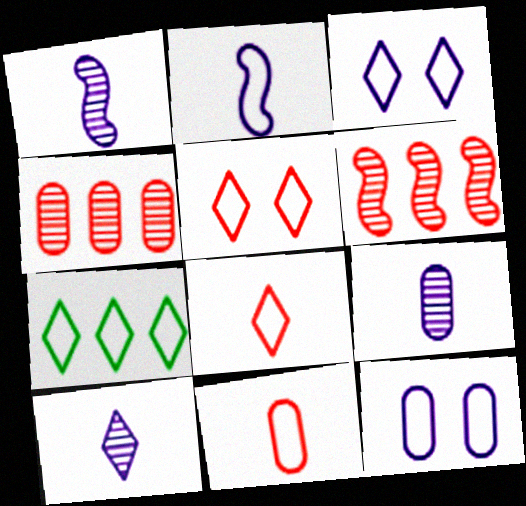[[1, 9, 10], 
[3, 7, 8]]